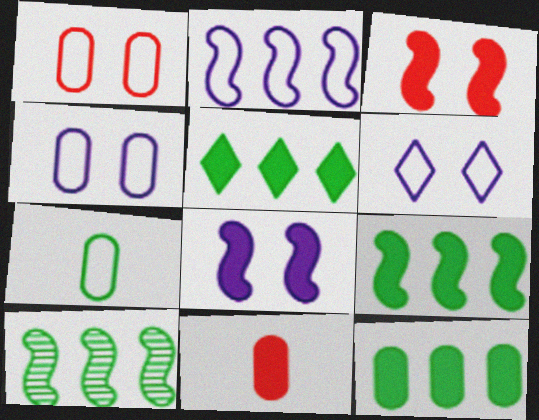[[5, 8, 11], 
[5, 9, 12], 
[6, 10, 11]]